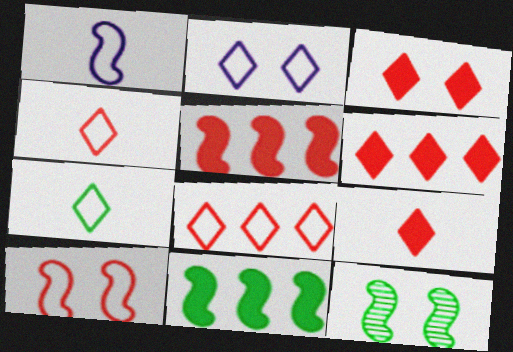[[1, 5, 12], 
[2, 7, 8], 
[3, 6, 9]]